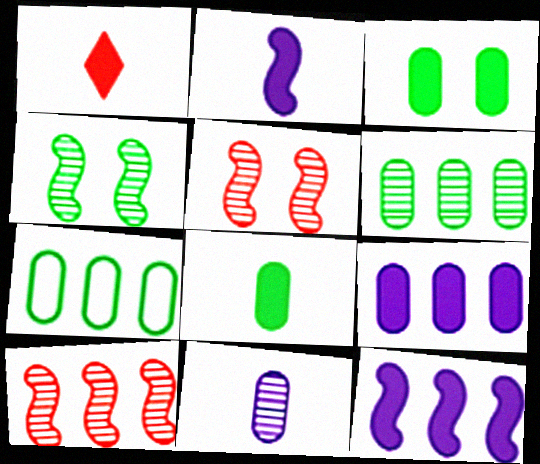[[1, 2, 8], 
[1, 3, 12]]